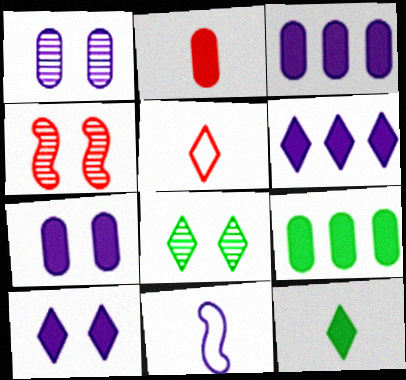[[1, 4, 8], 
[1, 6, 11], 
[2, 7, 9], 
[5, 6, 8]]